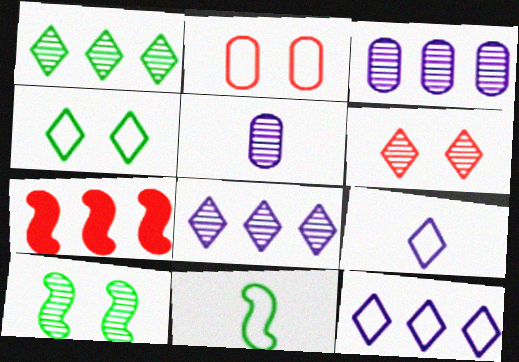[[2, 11, 12], 
[4, 5, 7]]